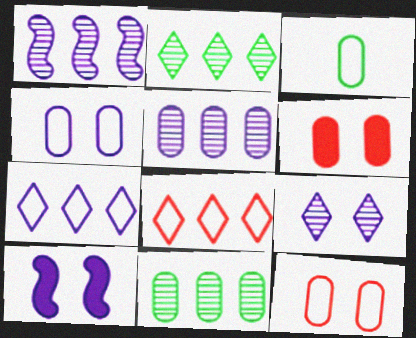[[3, 5, 6], 
[4, 9, 10]]